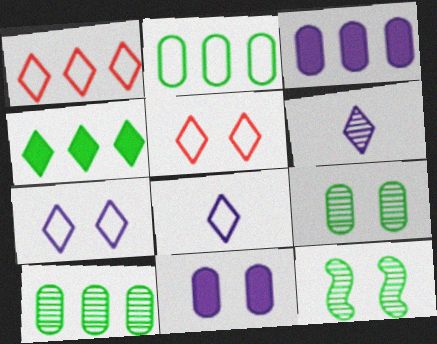[[4, 5, 6], 
[5, 11, 12]]